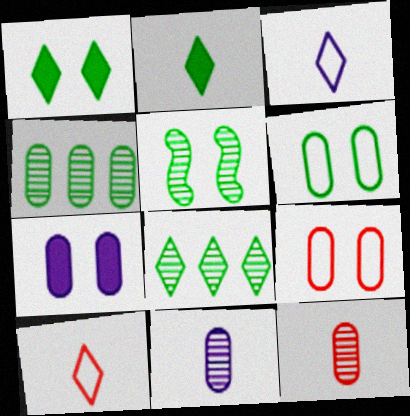[[1, 5, 6]]